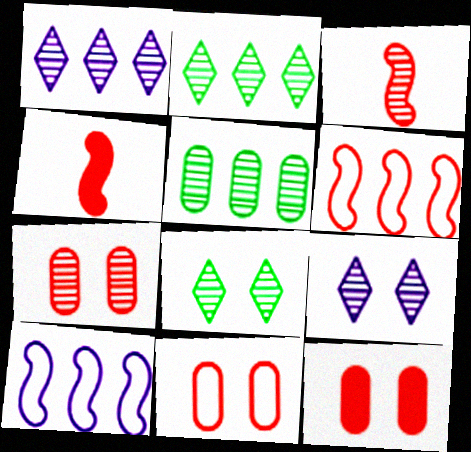[[3, 5, 9], 
[7, 11, 12]]